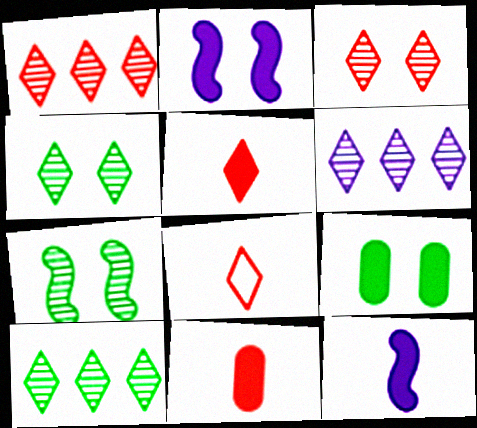[[1, 6, 10]]